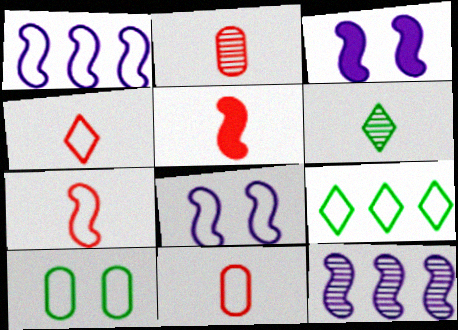[[1, 4, 10], 
[2, 3, 9], 
[2, 4, 5], 
[4, 7, 11], 
[8, 9, 11]]